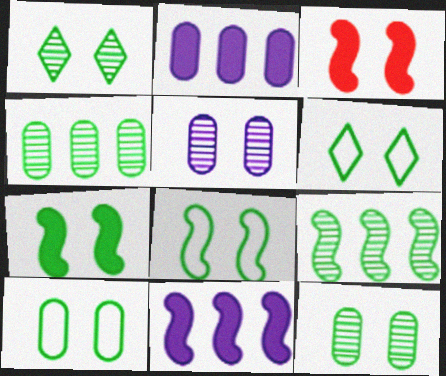[[1, 7, 10], 
[3, 5, 6], 
[6, 7, 12], 
[6, 8, 10]]